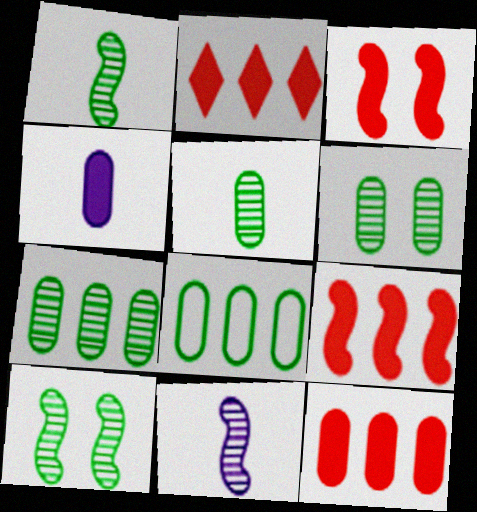[[2, 9, 12], 
[5, 6, 7]]